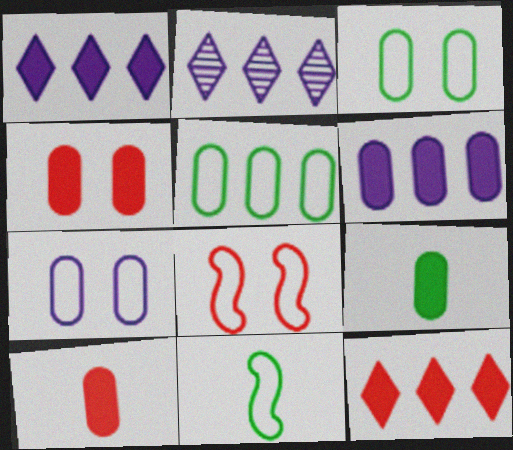[[2, 4, 11], 
[2, 8, 9], 
[4, 6, 9]]